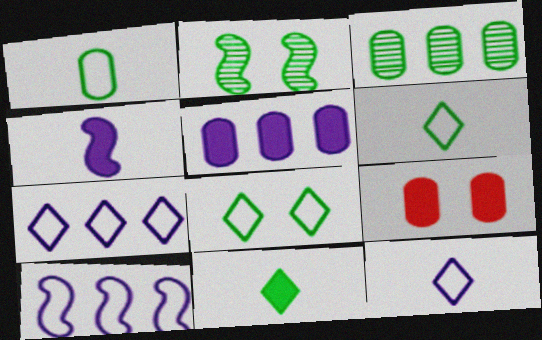[]